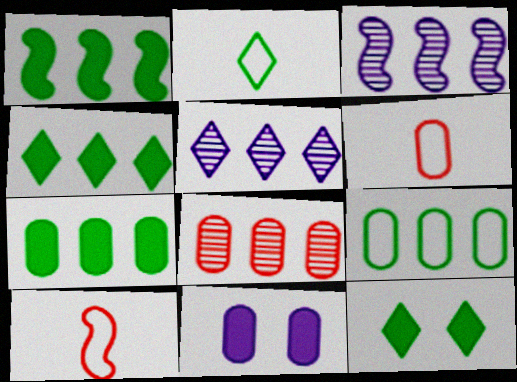[[1, 4, 7], 
[3, 6, 12]]